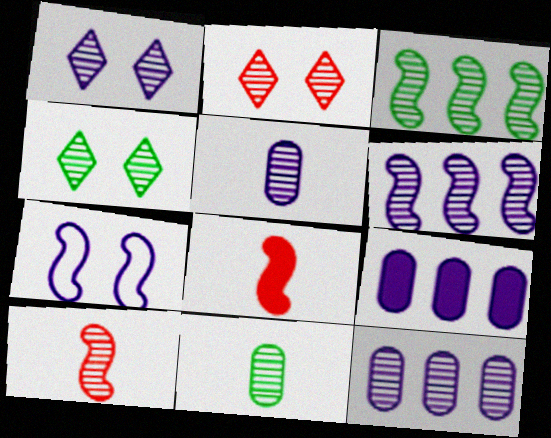[[1, 2, 4], 
[1, 5, 6], 
[2, 3, 5], 
[2, 6, 11], 
[3, 4, 11], 
[3, 7, 8], 
[4, 10, 12]]